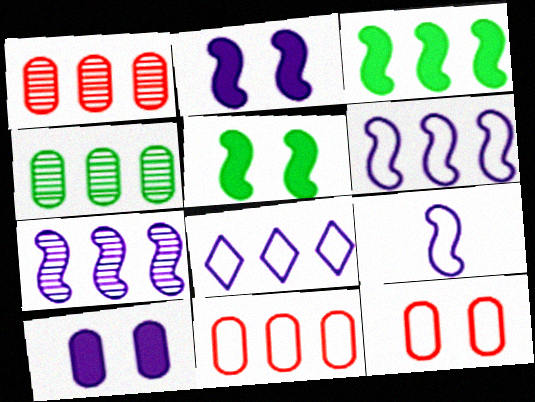[[1, 3, 8], 
[2, 7, 9]]